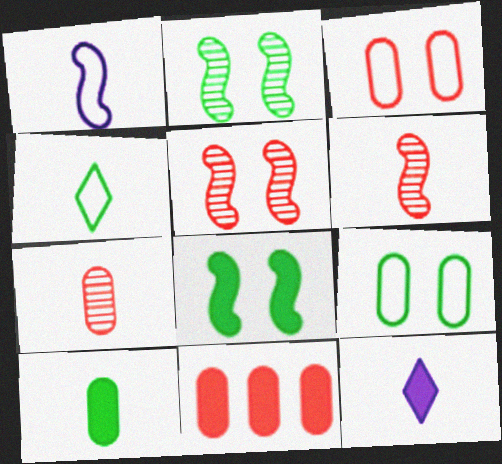[[3, 7, 11], 
[8, 11, 12]]